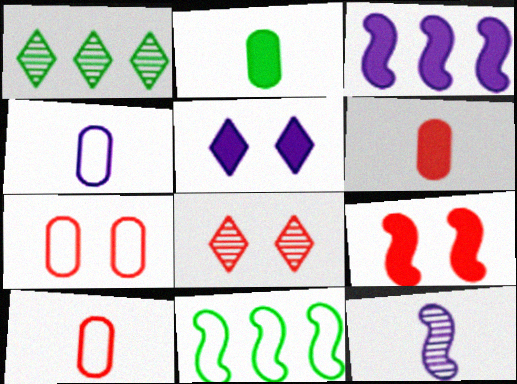[[1, 4, 9], 
[7, 8, 9], 
[9, 11, 12]]